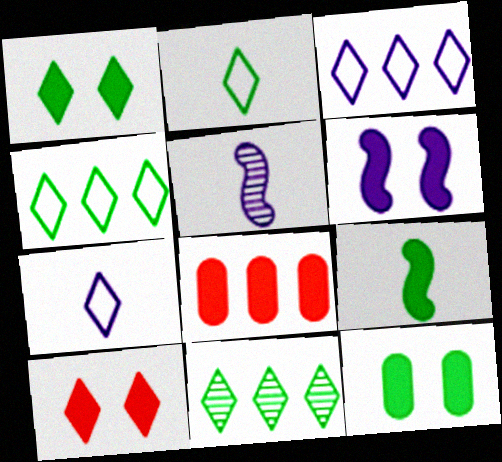[[1, 2, 11], 
[6, 10, 12], 
[7, 10, 11]]